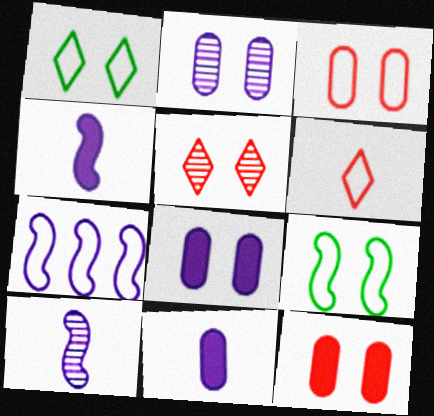[[5, 8, 9]]